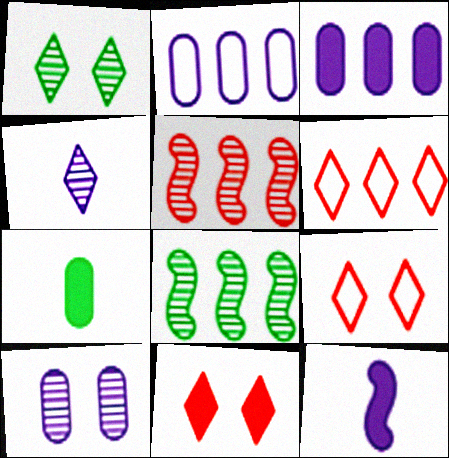[[3, 6, 8]]